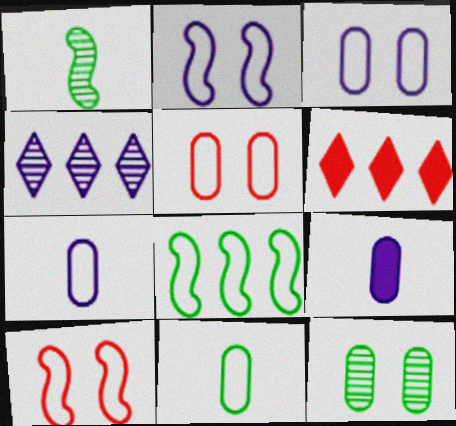[[1, 3, 6], 
[2, 4, 9]]